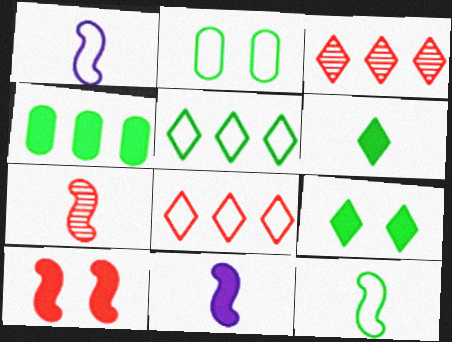[[1, 2, 8], 
[2, 3, 11], 
[2, 5, 12], 
[7, 11, 12]]